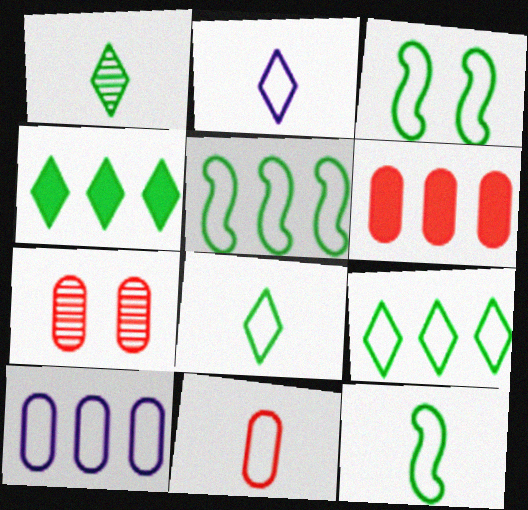[[2, 11, 12], 
[3, 5, 12], 
[6, 7, 11]]